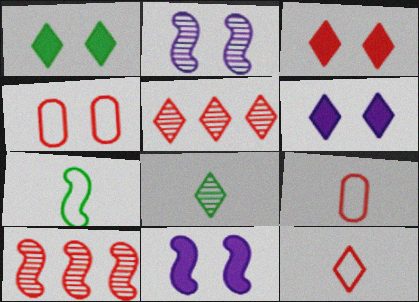[[1, 2, 4], 
[1, 3, 6], 
[3, 5, 12], 
[3, 9, 10], 
[7, 10, 11]]